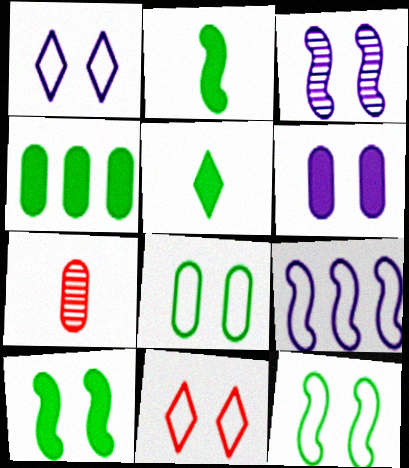[[1, 3, 6], 
[4, 5, 10]]